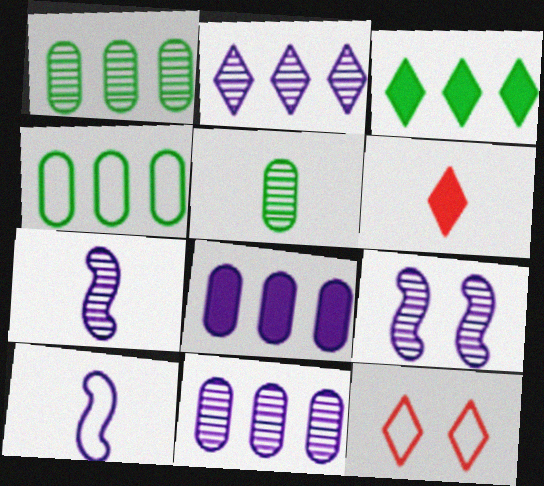[[4, 6, 9], 
[4, 10, 12], 
[5, 6, 10]]